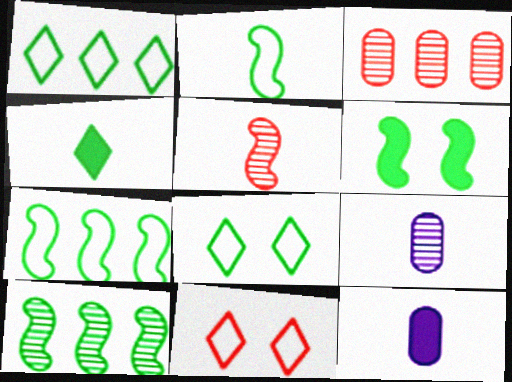[[2, 6, 10], 
[10, 11, 12]]